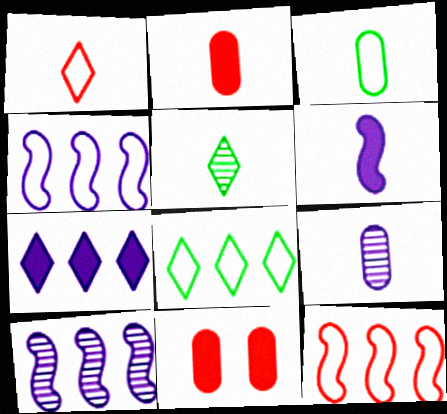[[2, 3, 9], 
[4, 5, 11]]